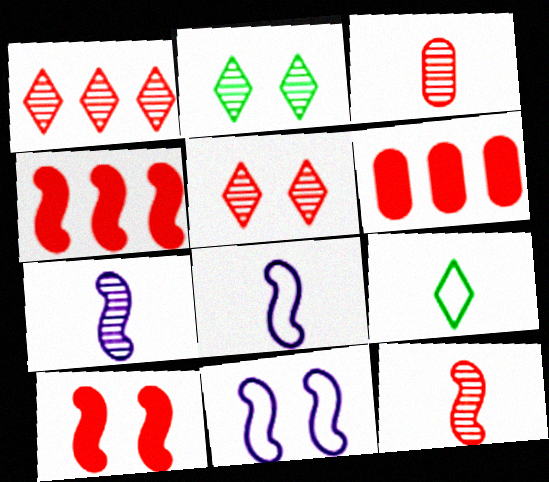[[2, 6, 8]]